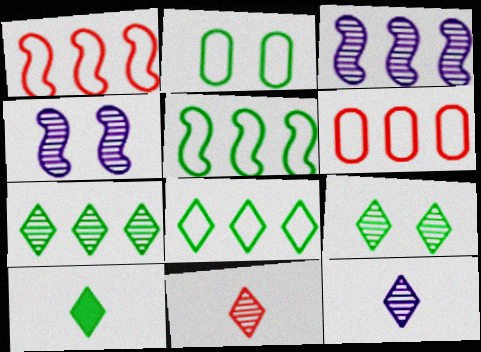[[4, 6, 10], 
[8, 9, 10]]